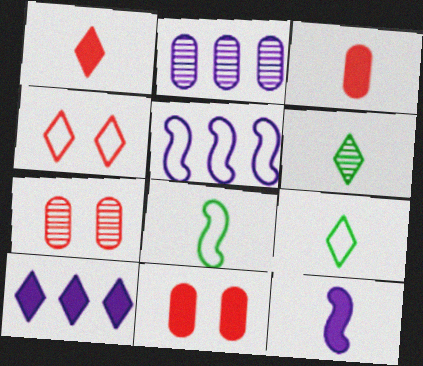[[2, 5, 10], 
[4, 6, 10], 
[5, 6, 11], 
[7, 8, 10]]